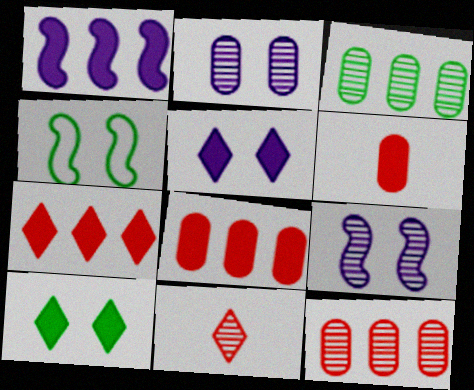[[1, 6, 10], 
[3, 9, 11]]